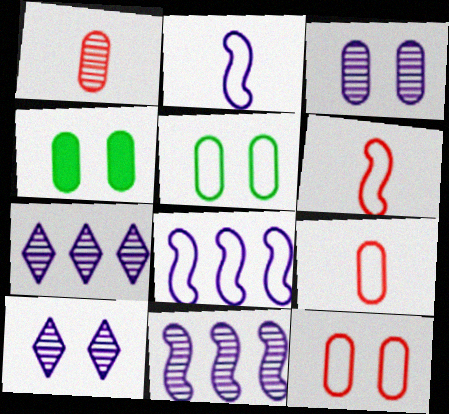[[3, 4, 12], 
[4, 6, 7]]